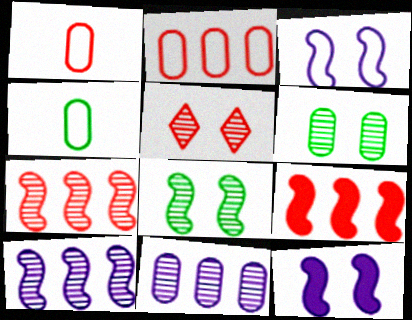[[1, 5, 9]]